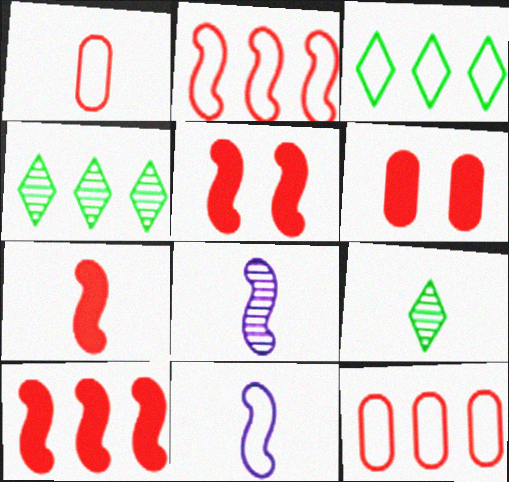[[3, 6, 8], 
[4, 6, 11], 
[5, 7, 10]]